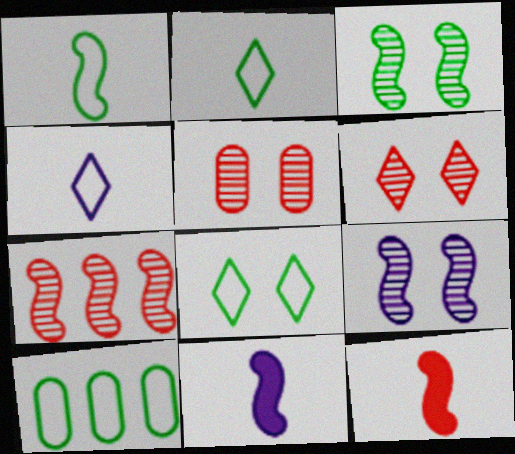[[1, 8, 10], 
[6, 10, 11]]